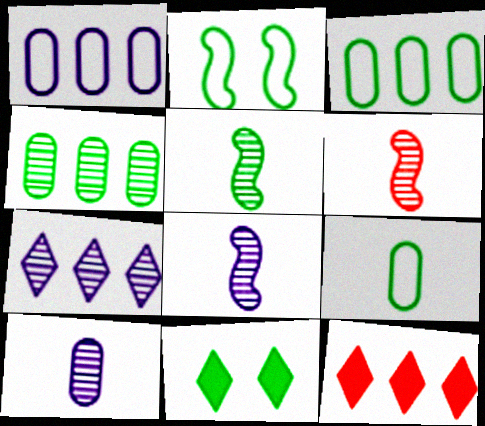[[1, 6, 11], 
[2, 10, 12], 
[3, 5, 11], 
[5, 6, 8]]